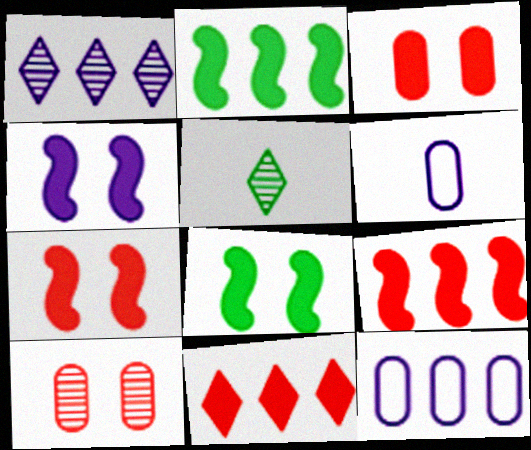[[1, 4, 6], 
[4, 7, 8], 
[5, 7, 12]]